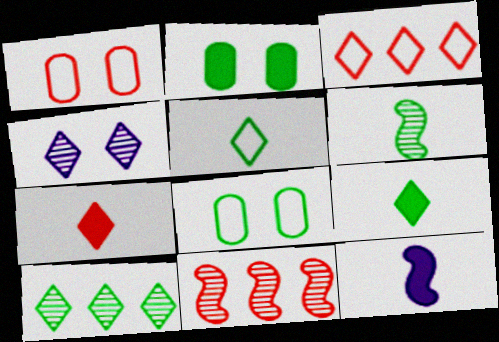[[1, 7, 11], 
[1, 10, 12], 
[3, 4, 9]]